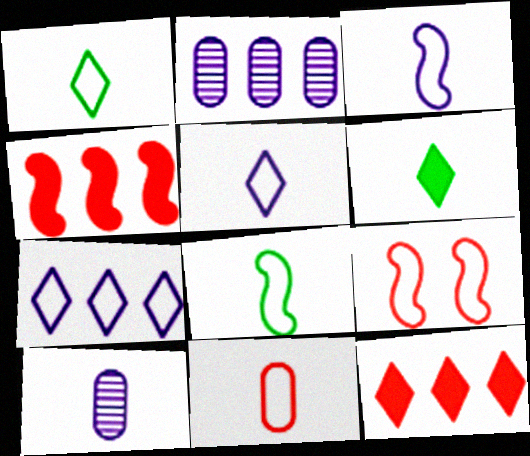[[1, 3, 11], 
[2, 6, 9], 
[5, 8, 11]]